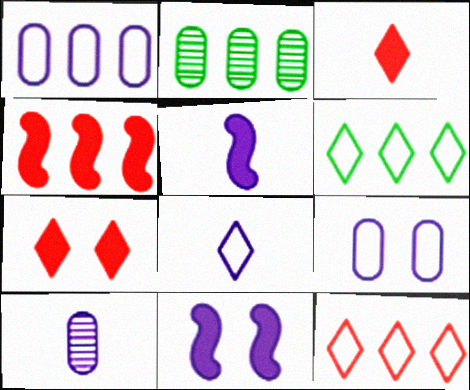[[5, 8, 10]]